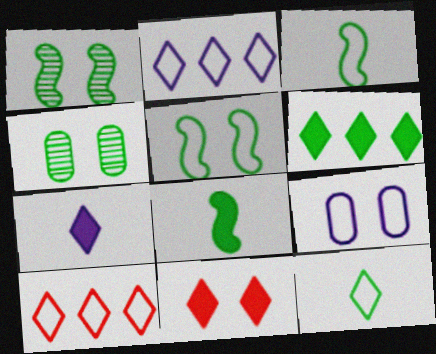[[1, 9, 11], 
[3, 4, 6], 
[3, 9, 10], 
[6, 7, 11]]